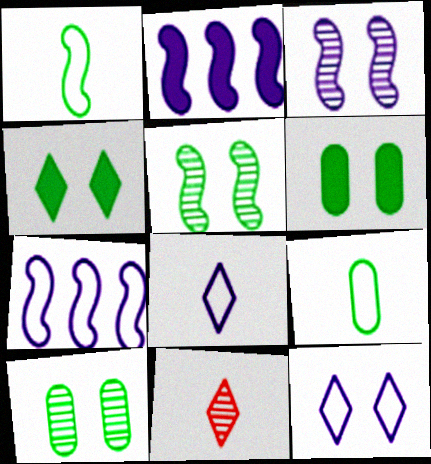[[6, 7, 11]]